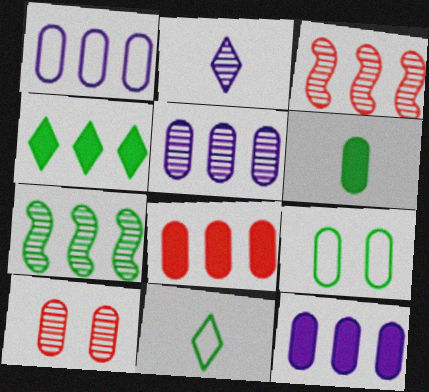[[1, 3, 4], 
[1, 5, 12], 
[1, 6, 10], 
[2, 7, 10]]